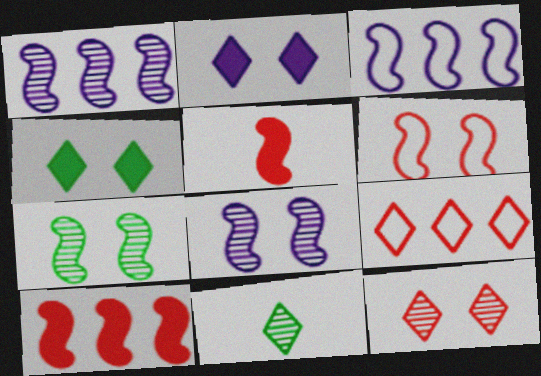[[2, 9, 11], 
[3, 5, 7]]